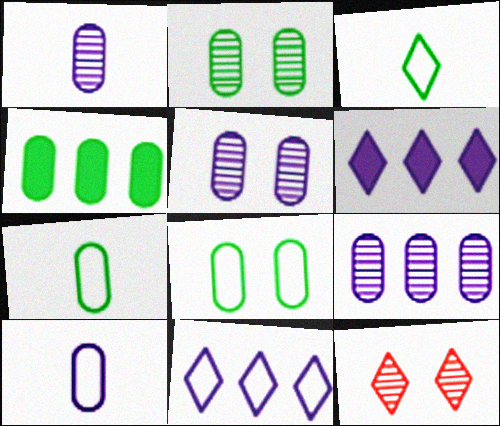[[1, 5, 9], 
[2, 4, 7], 
[3, 6, 12]]